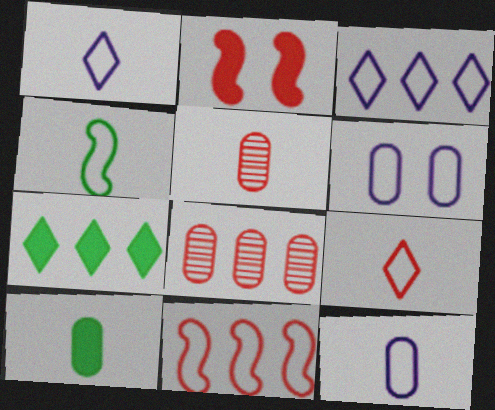[[2, 8, 9], 
[4, 9, 12], 
[5, 10, 12], 
[6, 8, 10]]